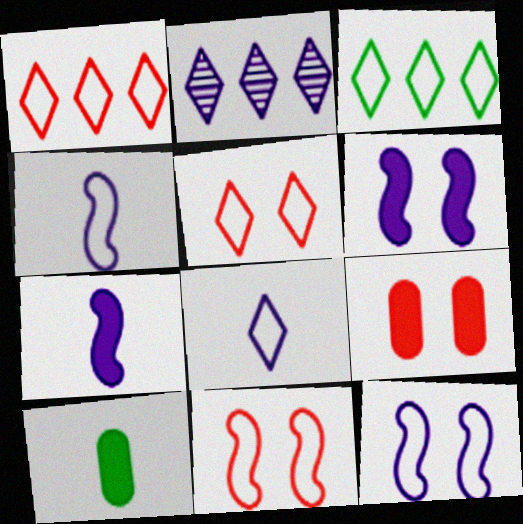[[2, 10, 11], 
[3, 5, 8]]